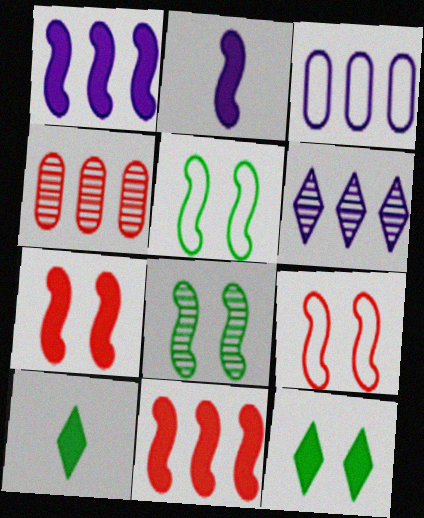[[1, 3, 6]]